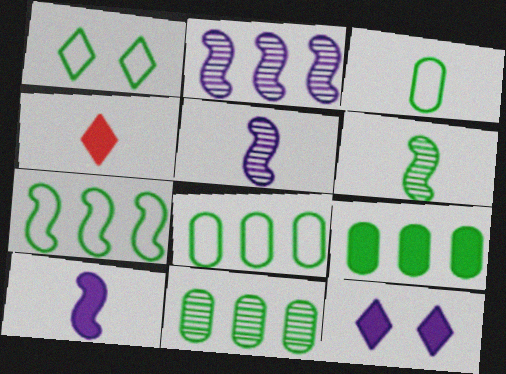[[1, 3, 7], 
[1, 6, 9], 
[3, 4, 5], 
[8, 9, 11]]